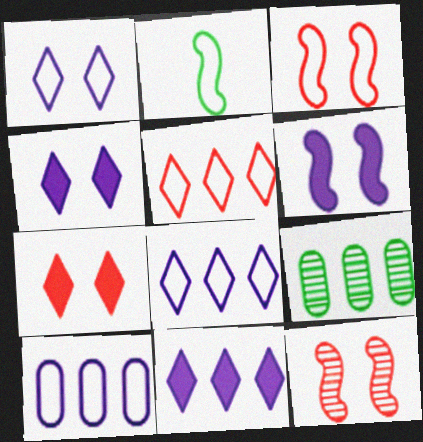[]